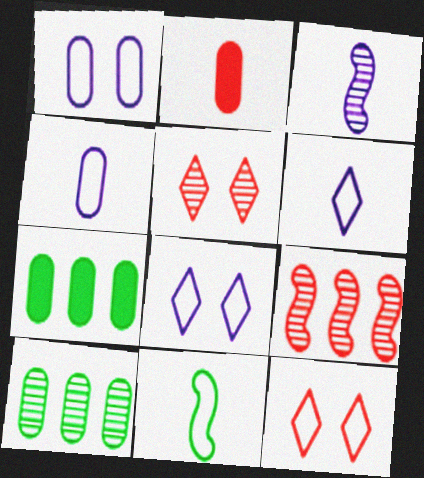[[1, 2, 10], 
[2, 9, 12], 
[3, 5, 10], 
[3, 7, 12]]